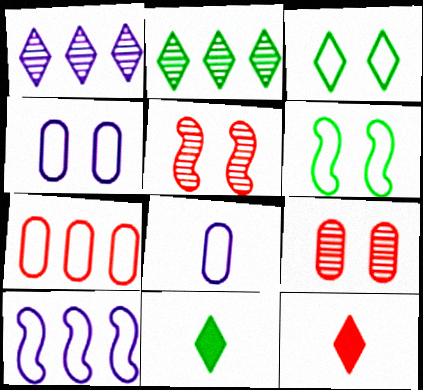[[1, 3, 12], 
[2, 3, 11], 
[5, 7, 12], 
[9, 10, 11]]